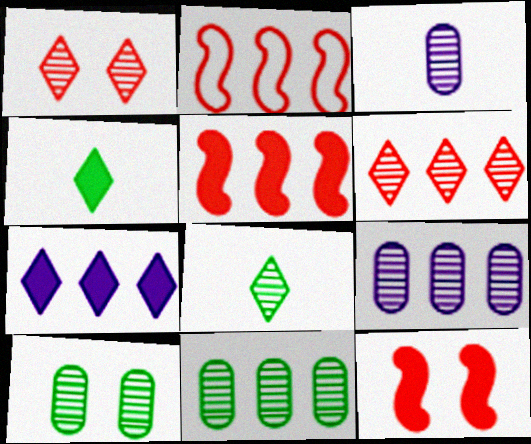[[2, 7, 11]]